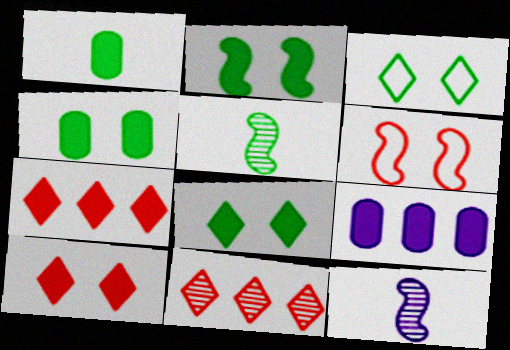[[2, 4, 8]]